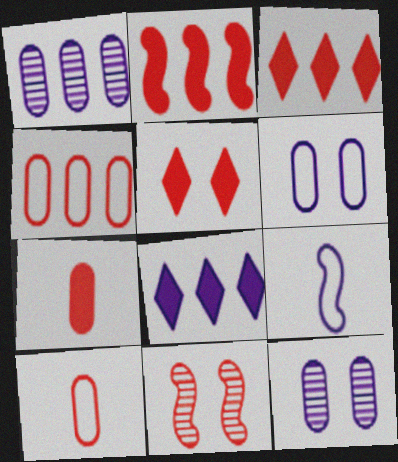[[2, 5, 7], 
[3, 10, 11], 
[8, 9, 12]]